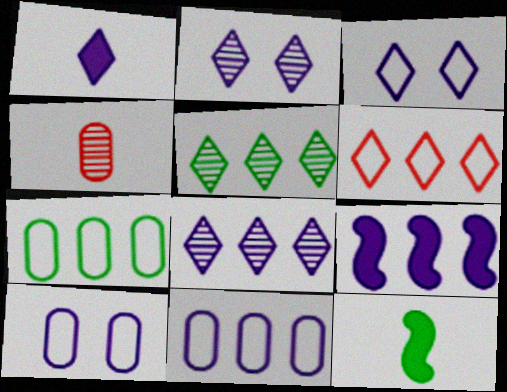[[1, 3, 8], 
[8, 9, 11]]